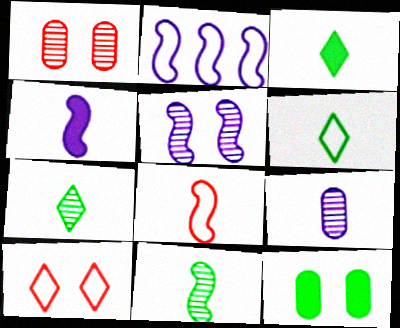[[1, 2, 3], 
[2, 4, 5], 
[3, 6, 7], 
[3, 8, 9], 
[4, 8, 11], 
[5, 10, 12]]